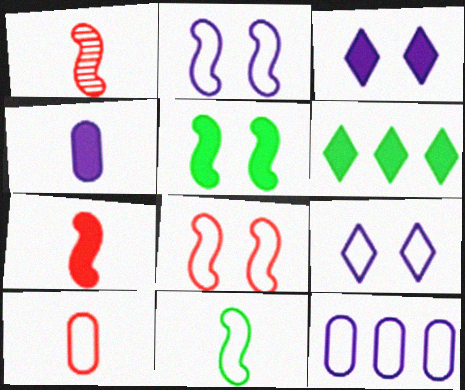[]